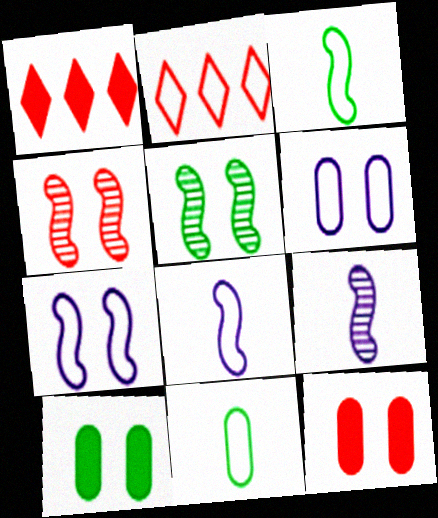[[2, 3, 6], 
[2, 7, 11], 
[2, 9, 10]]